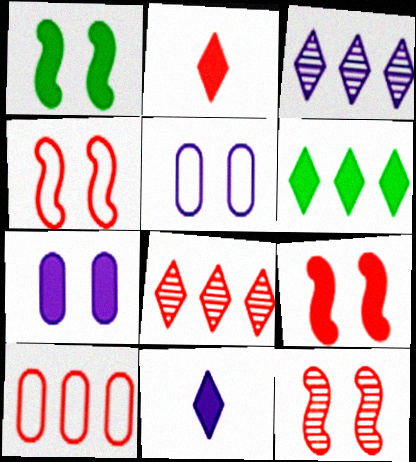[[2, 10, 12], 
[4, 9, 12]]